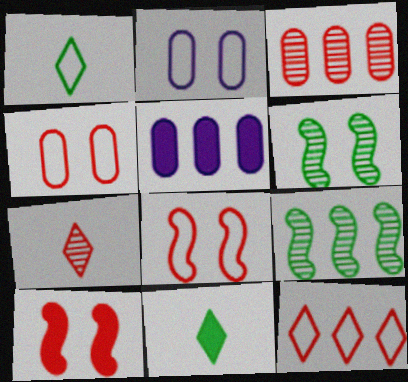[[5, 9, 12], 
[5, 10, 11]]